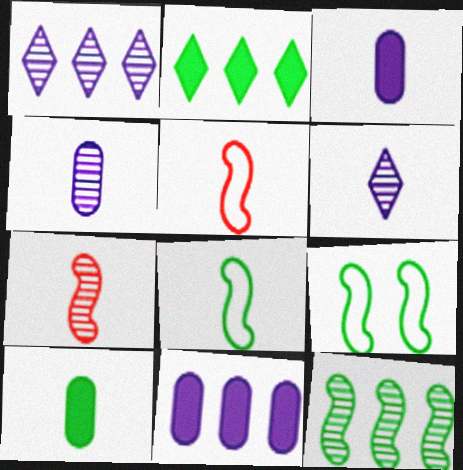[[5, 6, 10]]